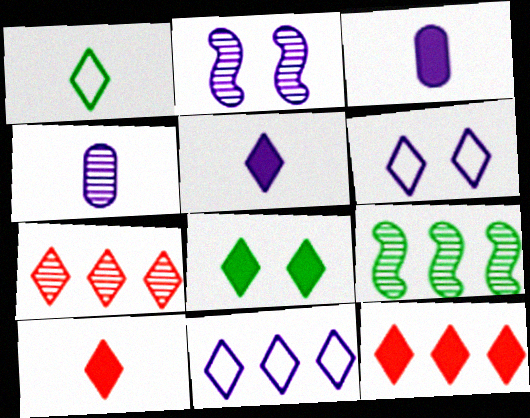[[2, 3, 11], 
[5, 8, 12]]